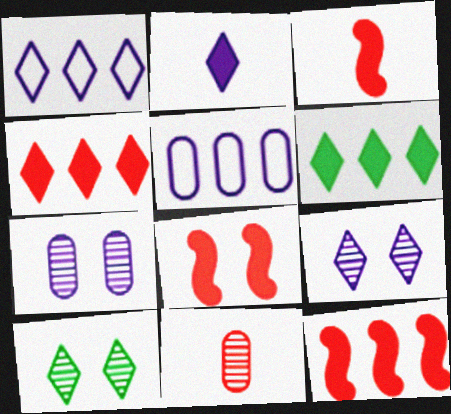[[1, 2, 9], 
[3, 5, 10], 
[3, 8, 12]]